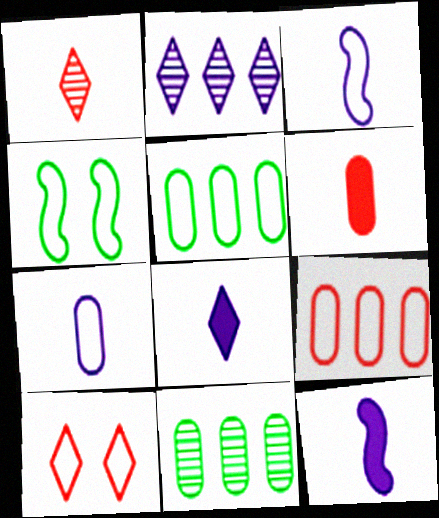[[2, 4, 6], 
[3, 5, 10], 
[10, 11, 12]]